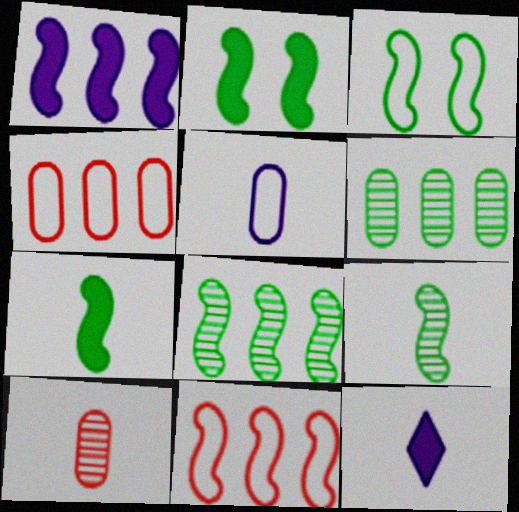[[1, 8, 11], 
[3, 7, 8]]